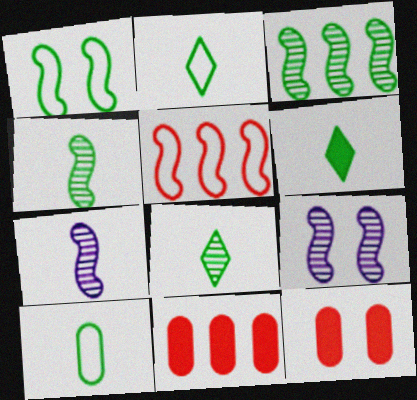[[2, 6, 8], 
[2, 9, 11], 
[4, 6, 10]]